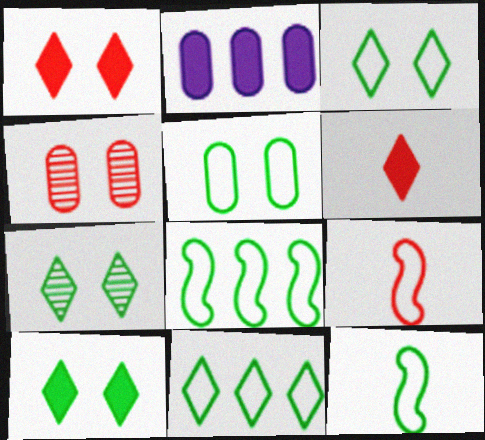[[2, 7, 9], 
[3, 7, 10], 
[5, 11, 12]]